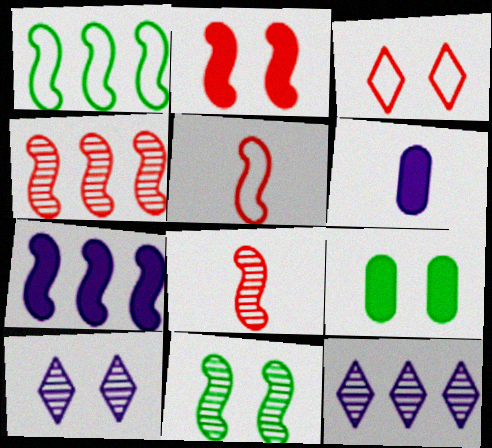[[1, 4, 7], 
[2, 4, 5], 
[5, 7, 11], 
[5, 9, 12]]